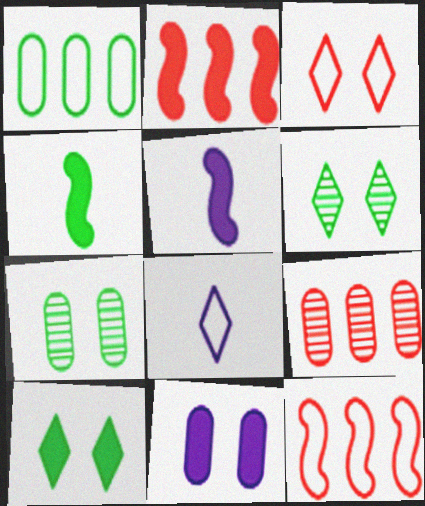[[1, 4, 6], 
[2, 7, 8]]